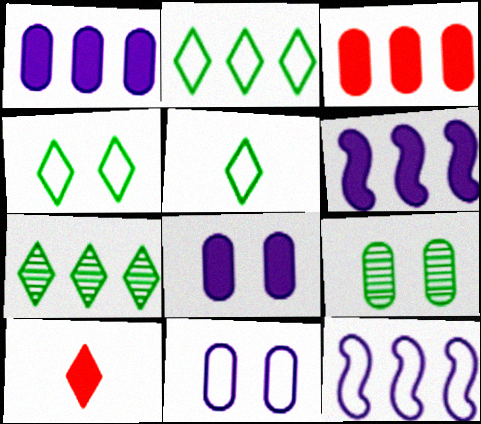[[2, 4, 5], 
[3, 7, 12], 
[9, 10, 12]]